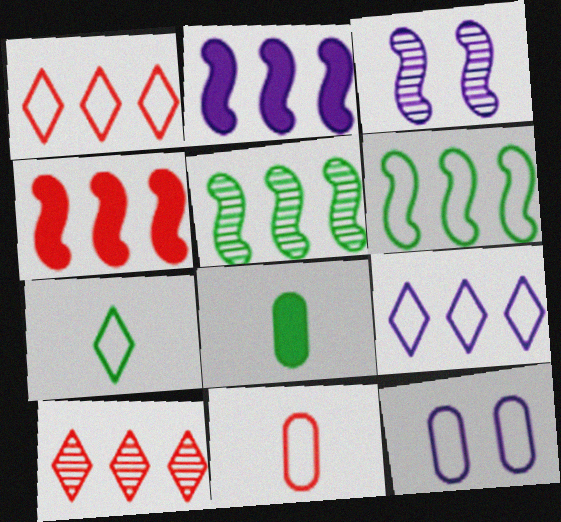[[1, 3, 8]]